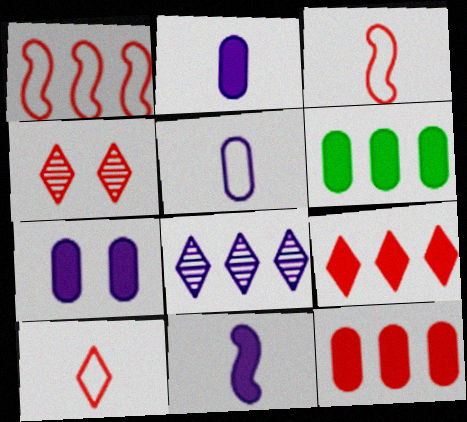[[1, 6, 8], 
[3, 4, 12], 
[4, 9, 10]]